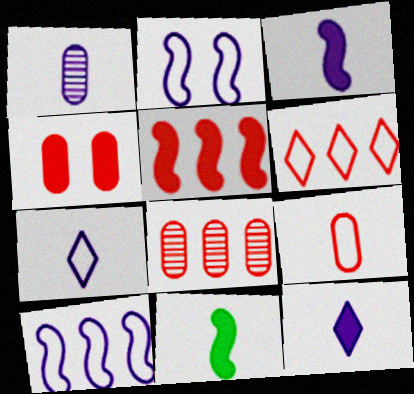[[1, 3, 7], 
[4, 8, 9], 
[5, 6, 8]]